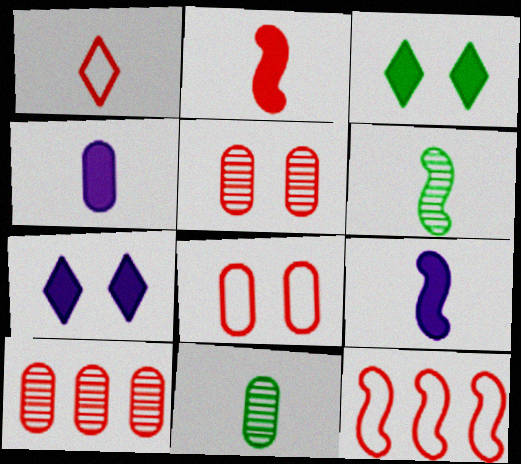[[1, 4, 6], 
[1, 8, 12], 
[1, 9, 11], 
[7, 11, 12]]